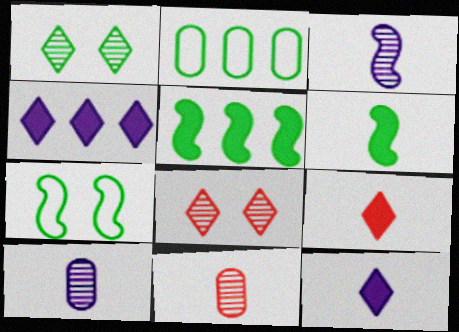[[1, 2, 6], 
[4, 7, 11]]